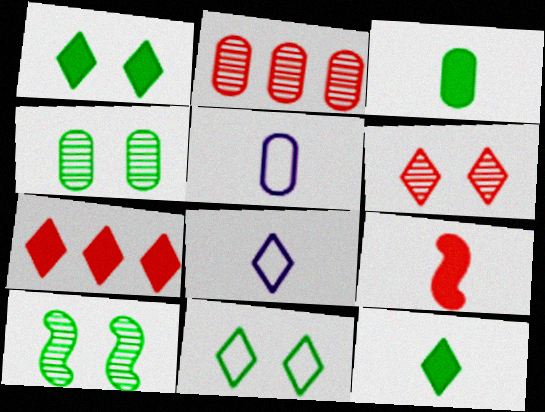[[5, 7, 10]]